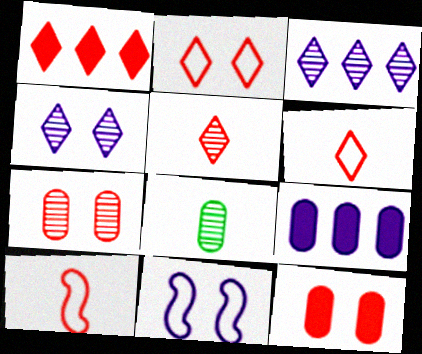[[1, 2, 5], 
[1, 7, 10], 
[1, 8, 11]]